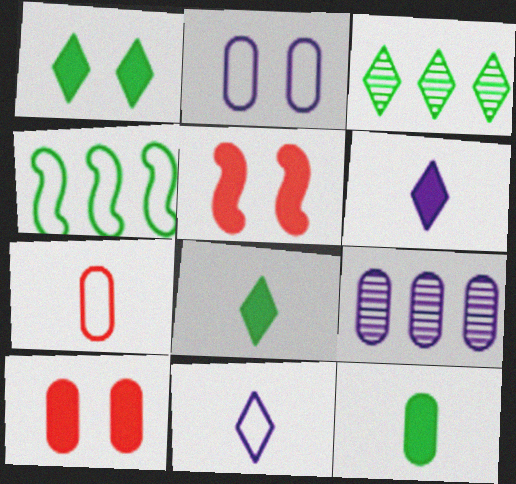[]